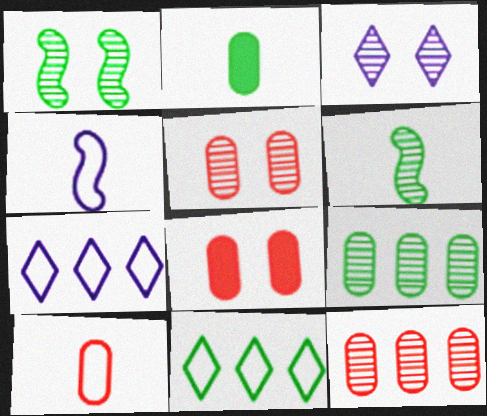[[1, 2, 11], 
[1, 3, 5], 
[3, 6, 12], 
[6, 7, 8], 
[8, 10, 12]]